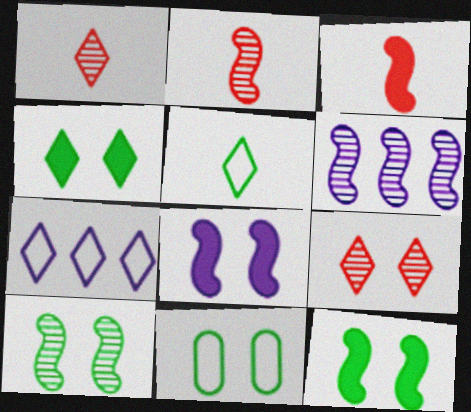[[1, 4, 7], 
[2, 6, 10], 
[4, 10, 11], 
[8, 9, 11]]